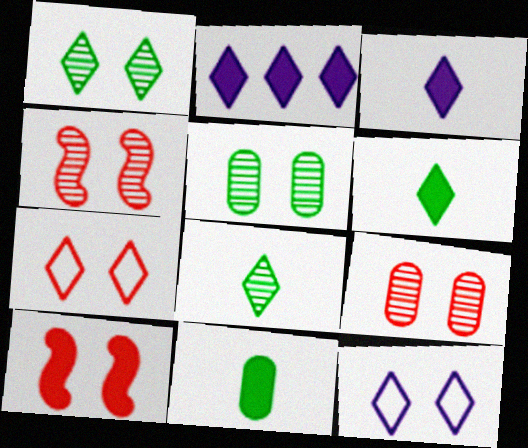[[2, 7, 8], 
[2, 10, 11], 
[5, 10, 12], 
[7, 9, 10]]